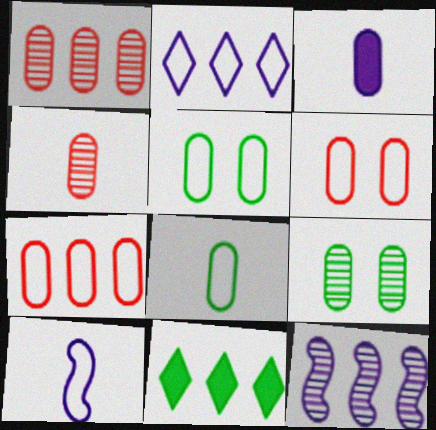[[1, 3, 5], 
[3, 4, 8], 
[3, 7, 9], 
[7, 11, 12]]